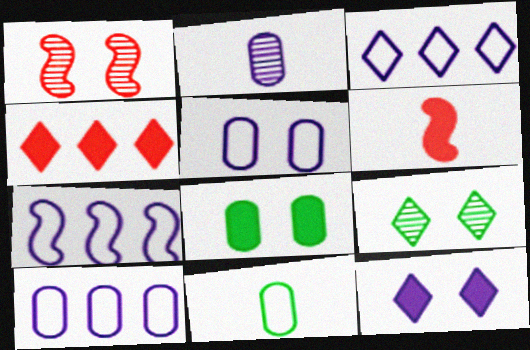[[2, 7, 12], 
[3, 7, 10], 
[6, 9, 10]]